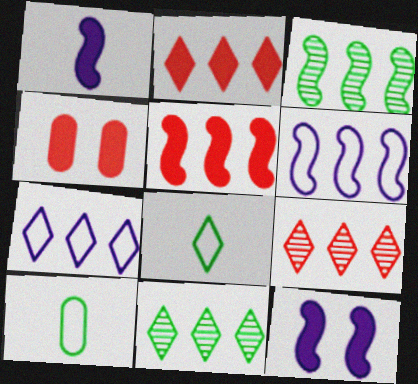[[2, 7, 11], 
[3, 5, 6], 
[9, 10, 12]]